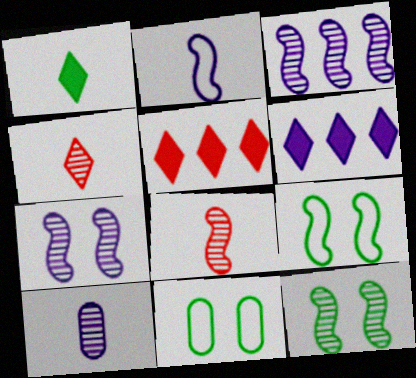[[3, 8, 12], 
[5, 9, 10], 
[6, 8, 11]]